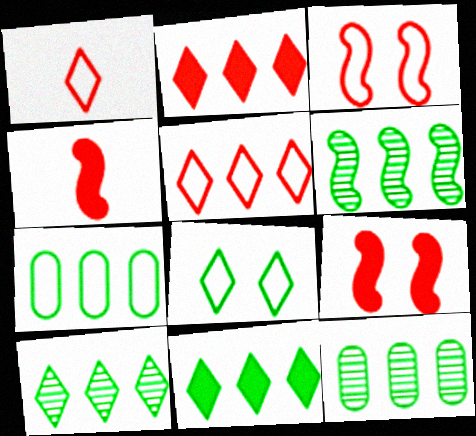[[6, 7, 11], 
[6, 10, 12]]